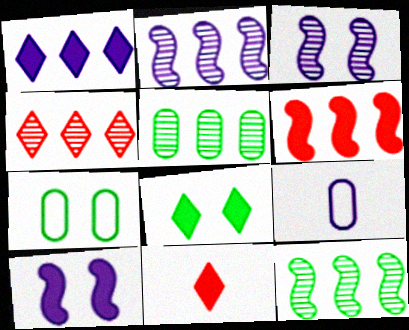[[1, 3, 9], 
[1, 8, 11], 
[2, 4, 5], 
[2, 7, 11]]